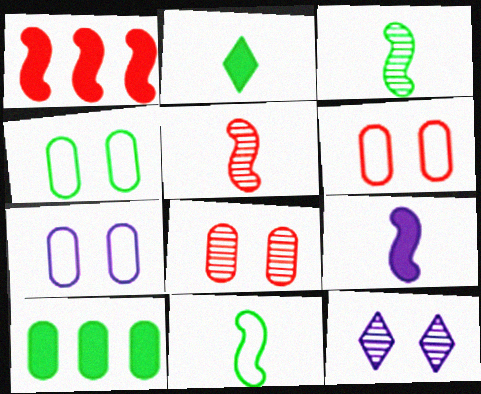[[4, 6, 7], 
[5, 9, 11]]